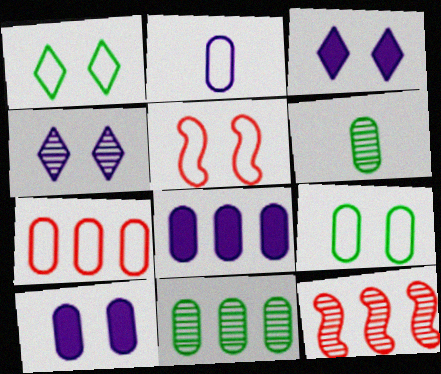[[2, 7, 9], 
[4, 6, 12], 
[6, 7, 10], 
[7, 8, 11]]